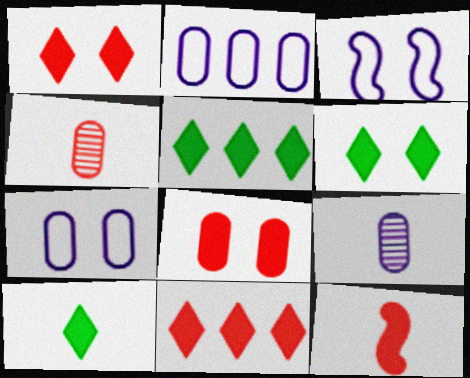[[3, 4, 5], 
[5, 6, 10], 
[8, 11, 12]]